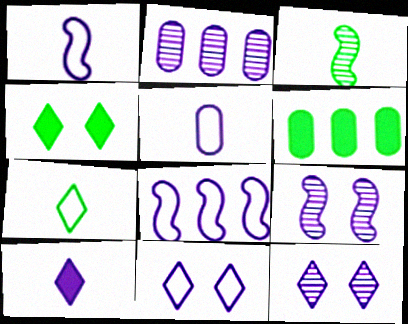[[5, 8, 11]]